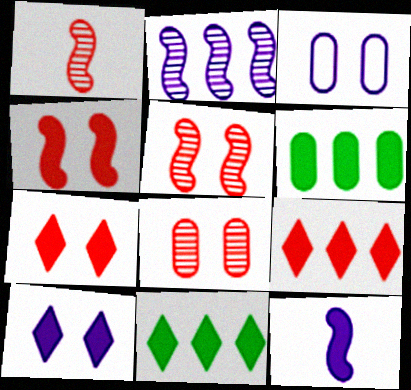[[1, 3, 11], 
[6, 7, 12]]